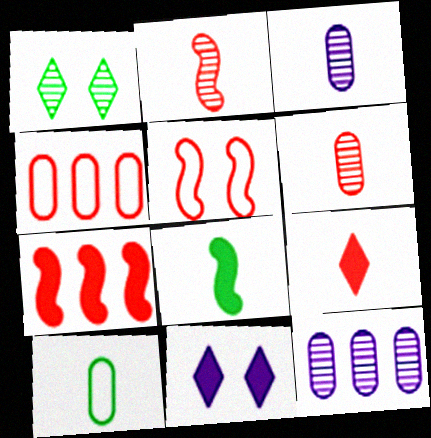[[1, 2, 12], 
[2, 5, 7]]